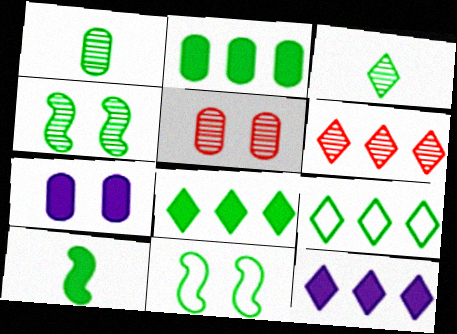[[1, 8, 11], 
[2, 3, 11], 
[6, 9, 12]]